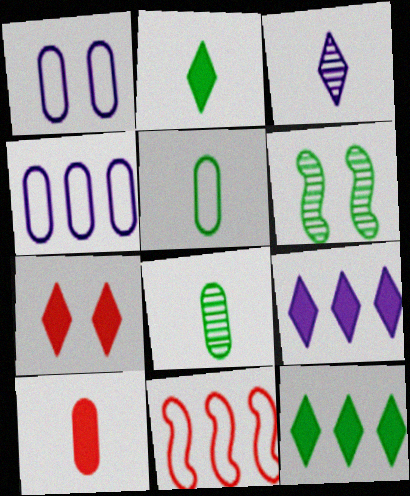[[1, 6, 7], 
[2, 7, 9], 
[5, 6, 12]]